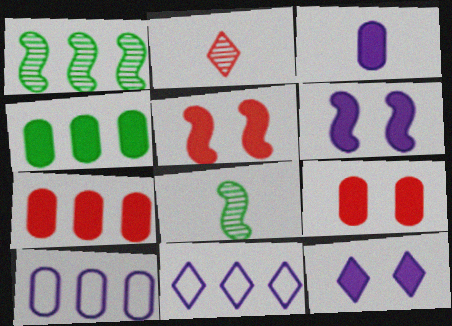[[1, 7, 11], 
[3, 4, 9], 
[8, 9, 11]]